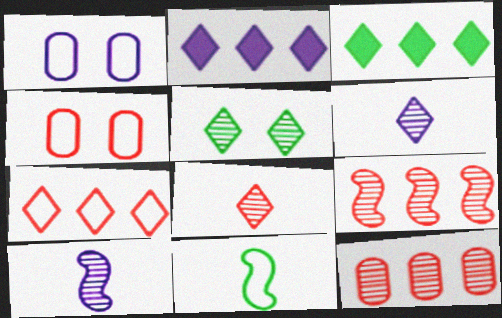[[1, 2, 10], 
[1, 7, 11], 
[3, 4, 10], 
[5, 10, 12]]